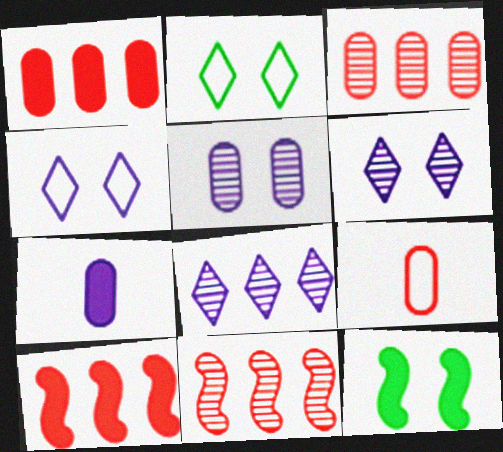[[2, 7, 11], 
[8, 9, 12]]